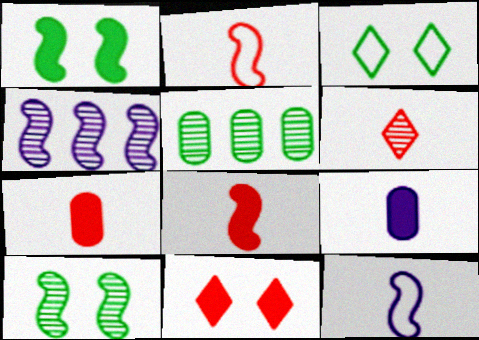[[1, 2, 4], 
[2, 6, 7], 
[3, 4, 7], 
[5, 11, 12]]